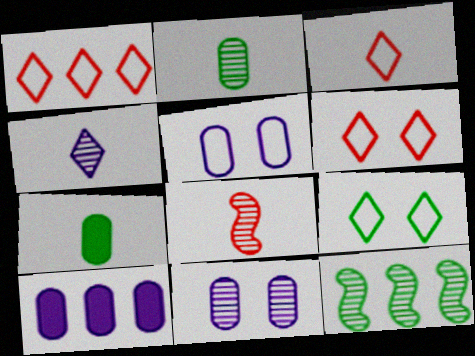[[1, 3, 6], 
[1, 10, 12], 
[2, 4, 8], 
[7, 9, 12], 
[8, 9, 10]]